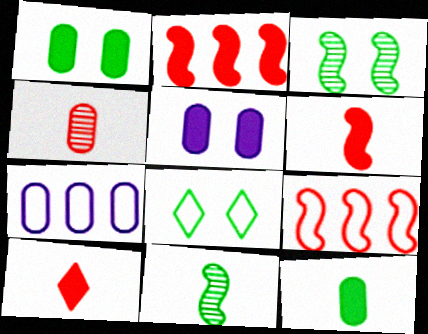[[1, 3, 8], 
[1, 4, 7], 
[3, 7, 10]]